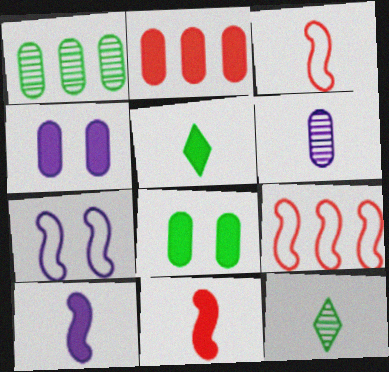[[2, 7, 12], 
[3, 5, 6], 
[4, 9, 12]]